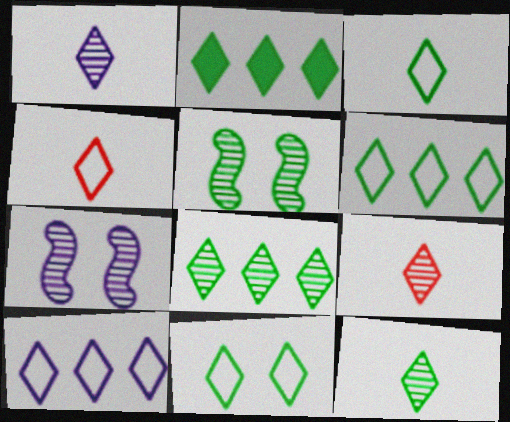[[1, 9, 12], 
[2, 6, 8], 
[2, 11, 12], 
[3, 6, 11], 
[4, 10, 11]]